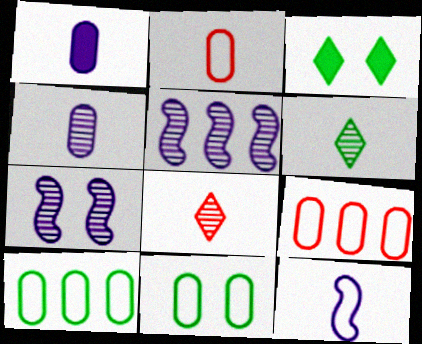[[2, 3, 5]]